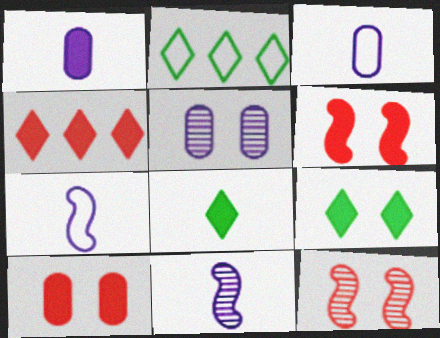[[1, 2, 12], 
[2, 10, 11]]